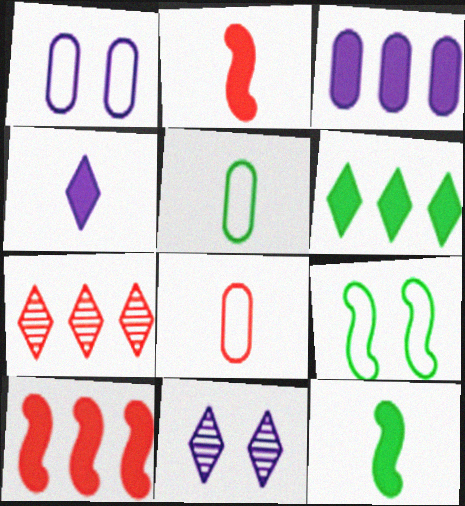[[1, 7, 12], 
[3, 6, 10], 
[5, 10, 11]]